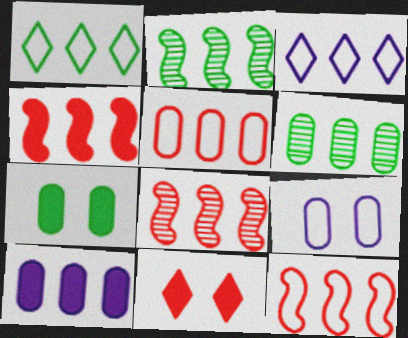[[1, 8, 10], 
[3, 4, 6], 
[4, 8, 12], 
[5, 6, 10]]